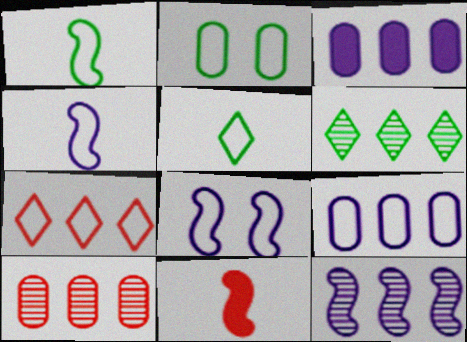[[2, 4, 7], 
[6, 10, 12]]